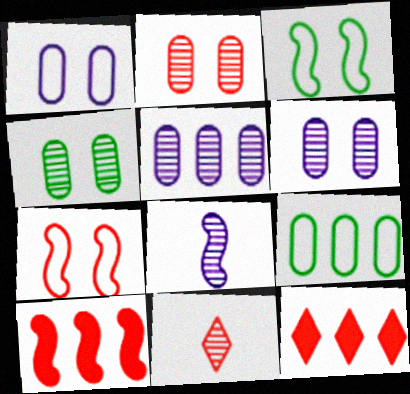[[2, 4, 6], 
[3, 8, 10]]